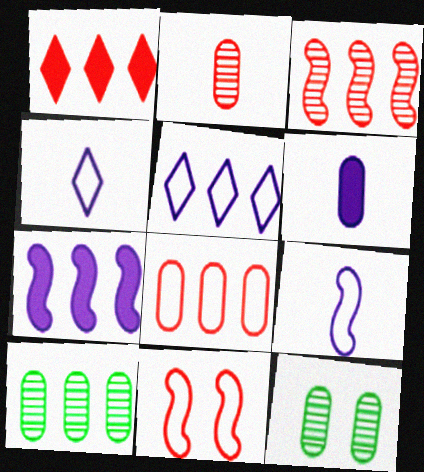[[1, 2, 11], 
[1, 3, 8], 
[1, 9, 12], 
[6, 8, 12]]